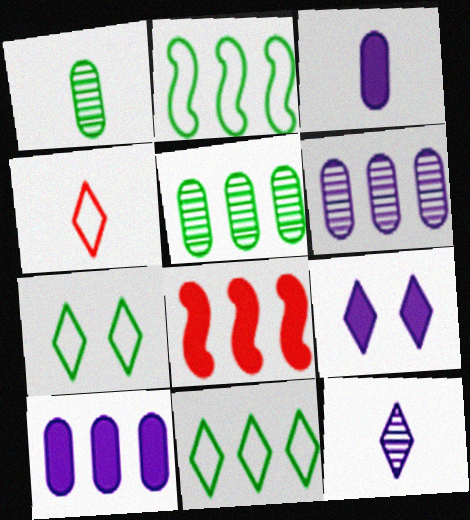[[6, 8, 11]]